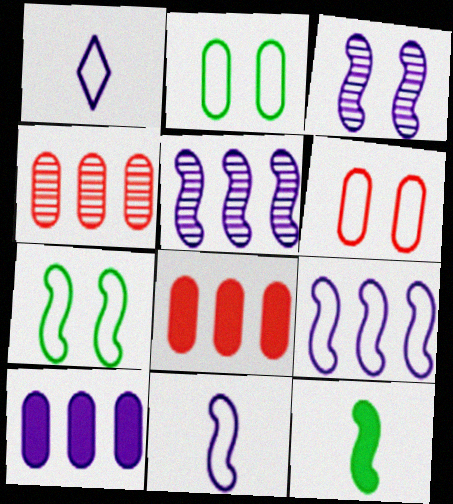[[1, 3, 10]]